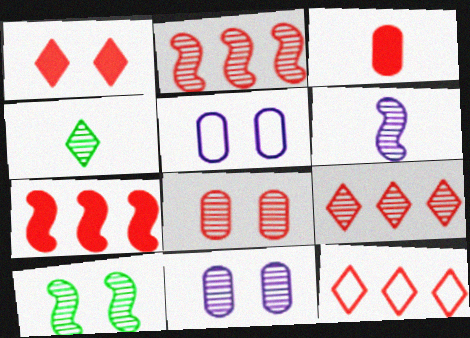[[1, 3, 7], 
[1, 5, 10], 
[2, 4, 11], 
[2, 6, 10], 
[4, 5, 7]]